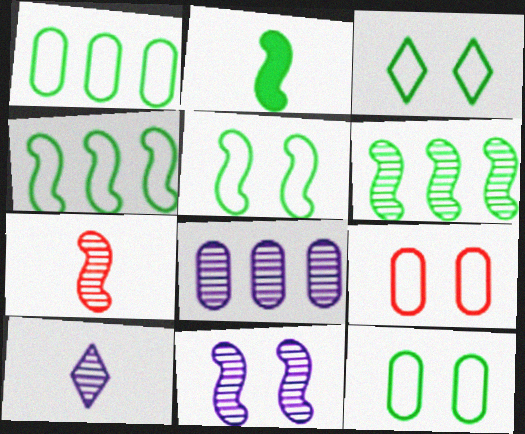[[2, 5, 6], 
[3, 5, 12], 
[6, 7, 11], 
[8, 10, 11]]